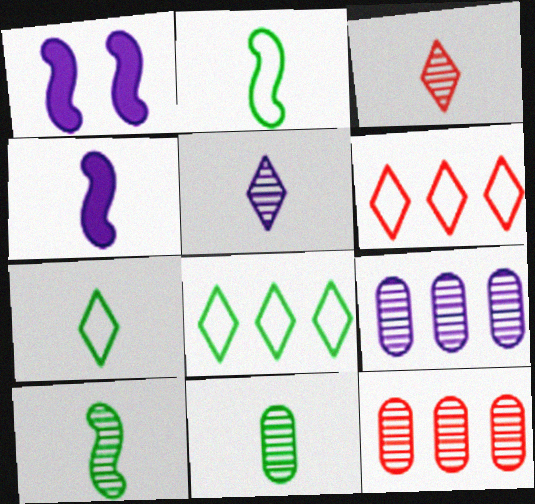[[1, 6, 11], 
[1, 7, 12]]